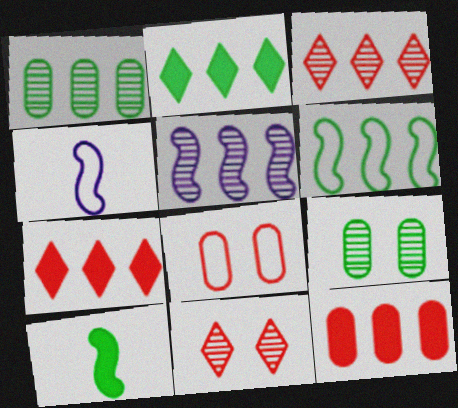[[1, 2, 6], 
[1, 3, 5], 
[4, 7, 9]]